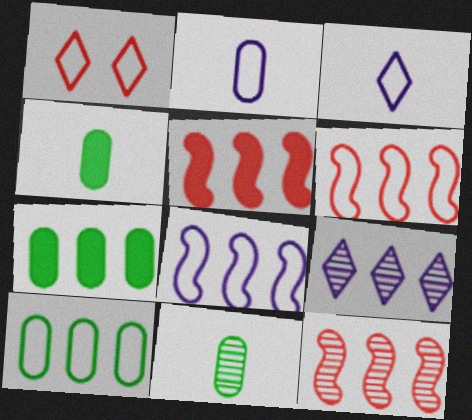[[5, 6, 12], 
[5, 9, 10], 
[6, 7, 9]]